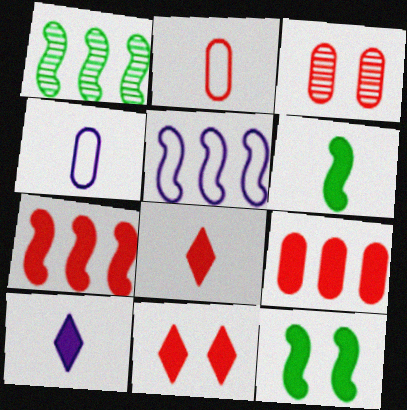[[1, 4, 11], 
[1, 5, 7], 
[2, 3, 9], 
[9, 10, 12]]